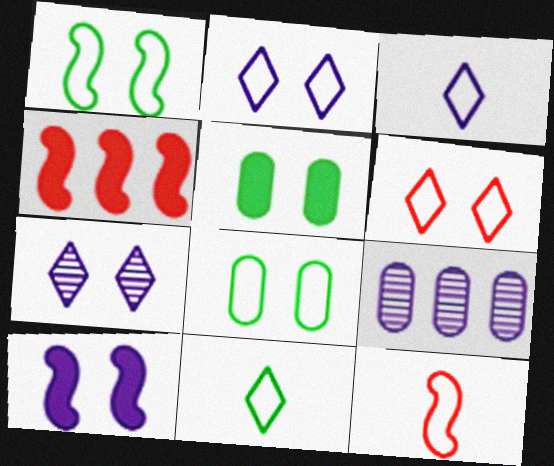[[3, 9, 10]]